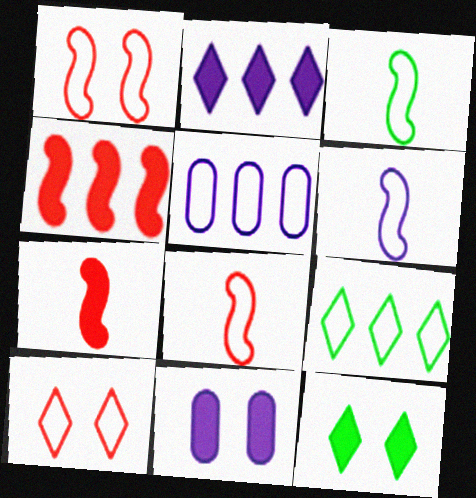[[3, 5, 10], 
[3, 6, 8]]